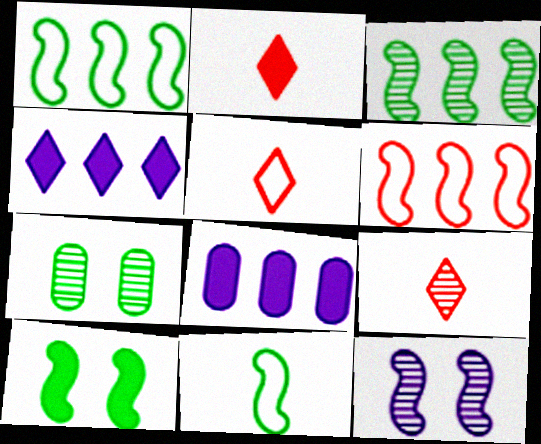[[2, 5, 9], 
[2, 8, 10], 
[3, 10, 11]]